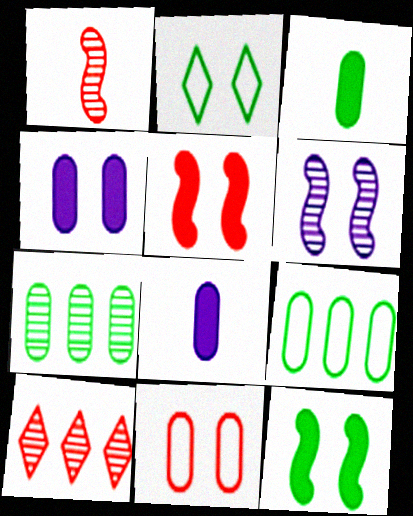[[7, 8, 11]]